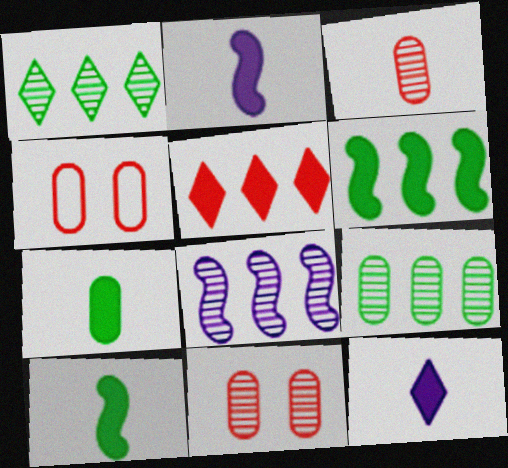[[1, 2, 4]]